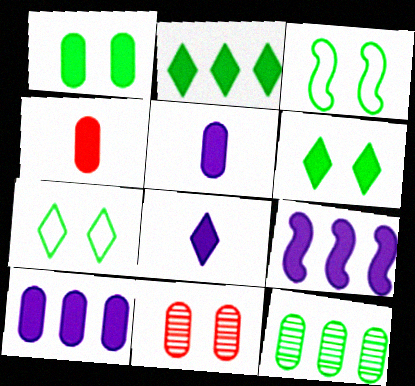[[1, 4, 10], 
[4, 6, 9]]